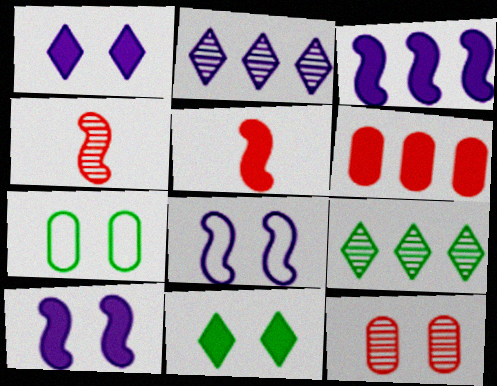[[2, 5, 7], 
[8, 11, 12]]